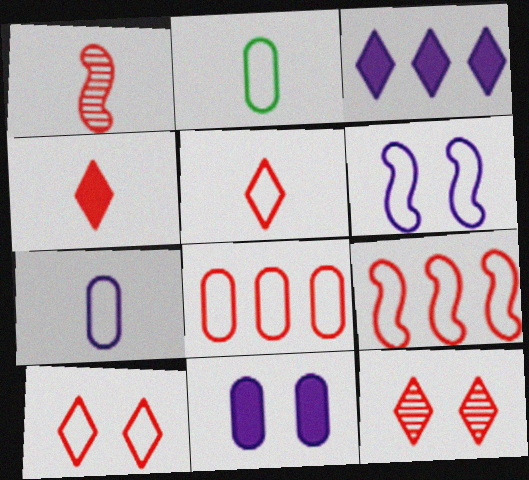[]